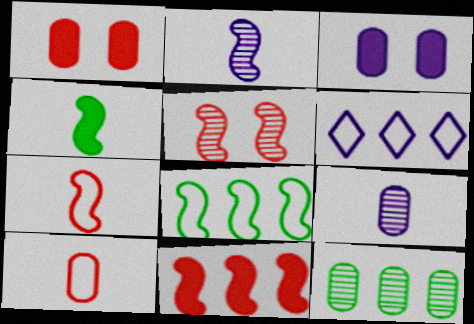[[2, 3, 6], 
[2, 4, 7], 
[3, 10, 12], 
[5, 7, 11], 
[6, 11, 12]]